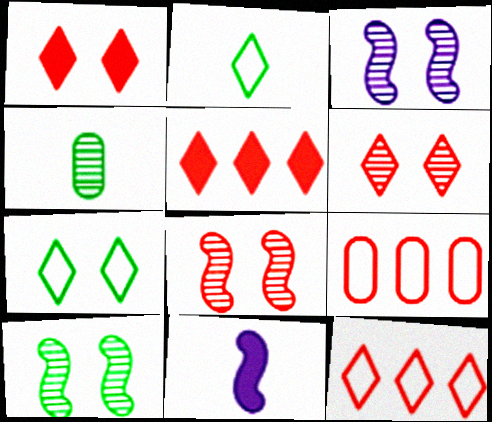[[3, 8, 10]]